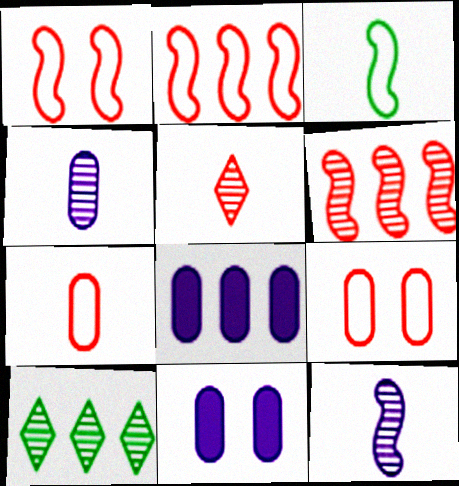[[2, 8, 10]]